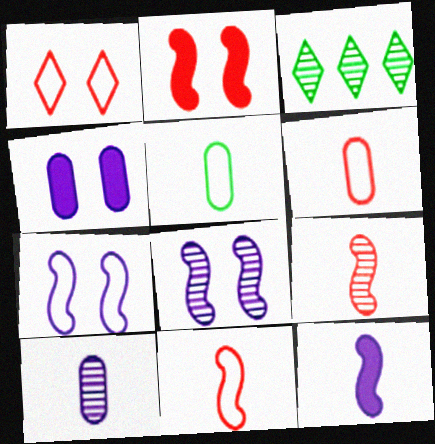[[3, 4, 11]]